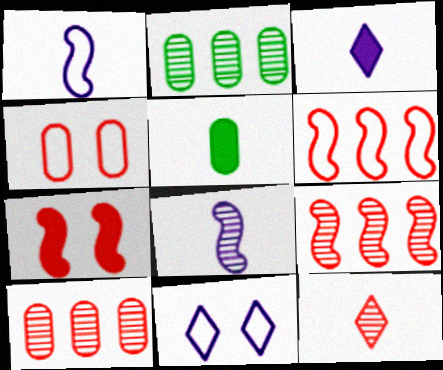[[1, 5, 12], 
[5, 9, 11]]